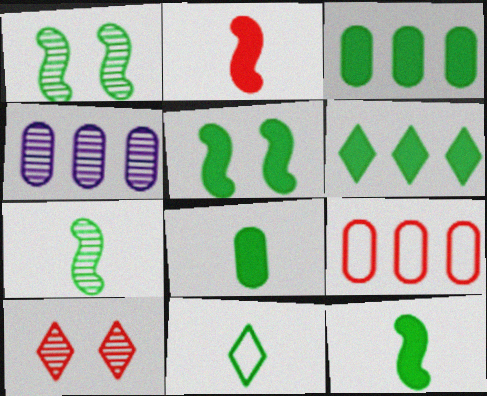[[1, 3, 11], 
[2, 9, 10], 
[3, 4, 9], 
[4, 7, 10], 
[5, 6, 8], 
[7, 8, 11]]